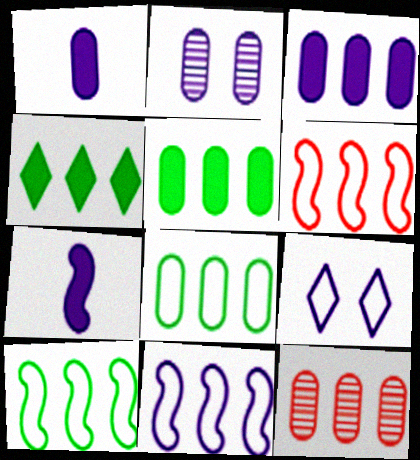[[3, 8, 12], 
[4, 11, 12], 
[6, 10, 11]]